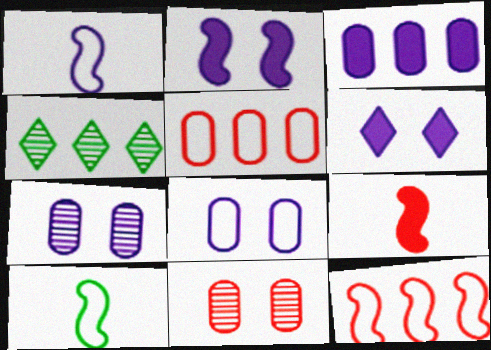[[3, 4, 12], 
[4, 8, 9]]